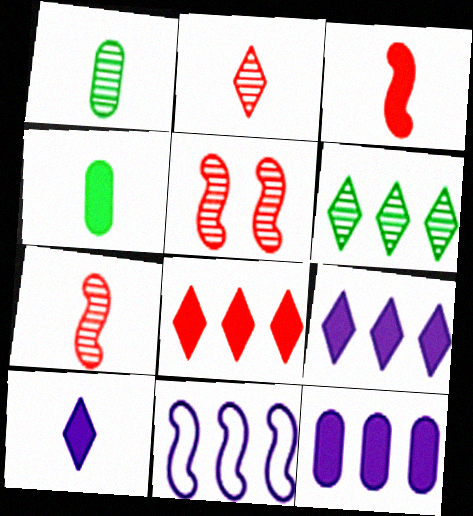[[3, 4, 10]]